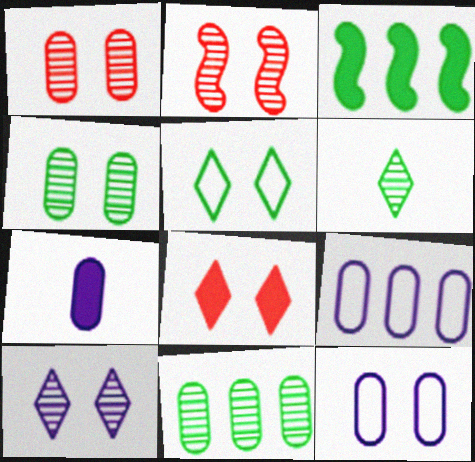[[2, 4, 10], 
[3, 7, 8], 
[5, 8, 10]]